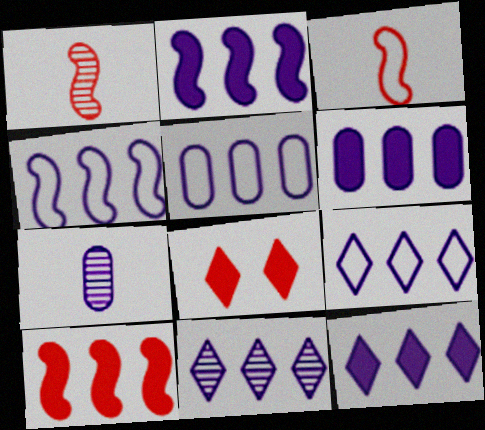[[2, 5, 11], 
[2, 6, 12], 
[4, 5, 9], 
[4, 6, 11], 
[9, 11, 12]]